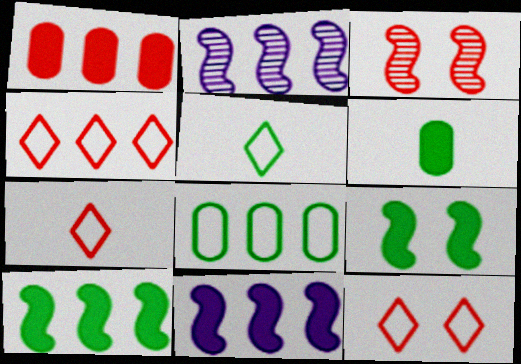[[1, 3, 7], 
[2, 6, 12], 
[4, 7, 12]]